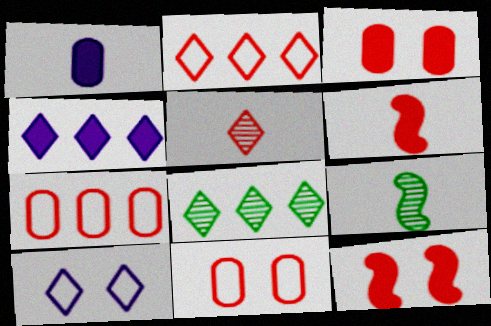[[2, 4, 8], 
[4, 9, 11], 
[5, 7, 12]]